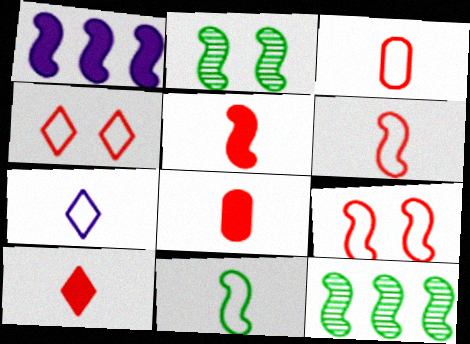[[1, 2, 6], 
[3, 7, 11], 
[5, 8, 10]]